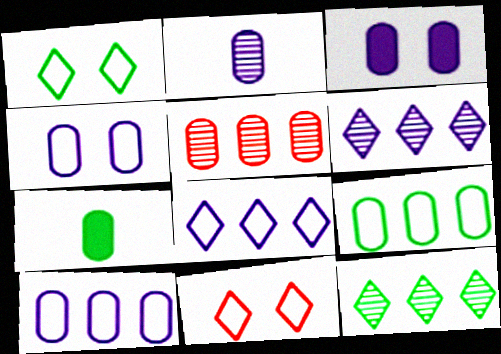[[2, 3, 10], 
[4, 5, 7]]